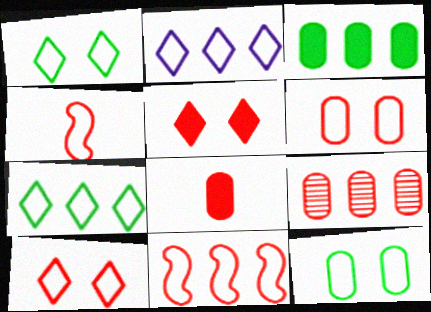[[2, 4, 12], 
[4, 5, 9], 
[6, 8, 9]]